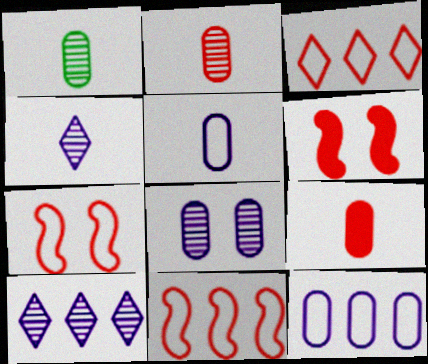[[1, 5, 9], 
[2, 3, 6]]